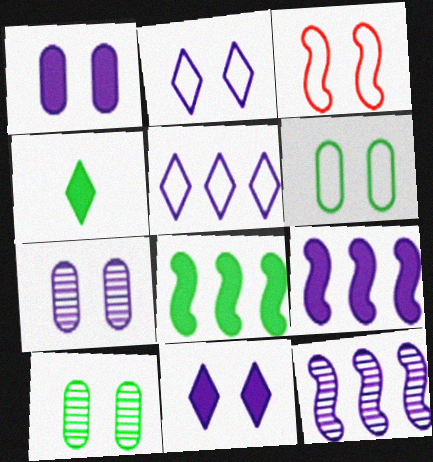[[2, 3, 6], 
[3, 10, 11]]